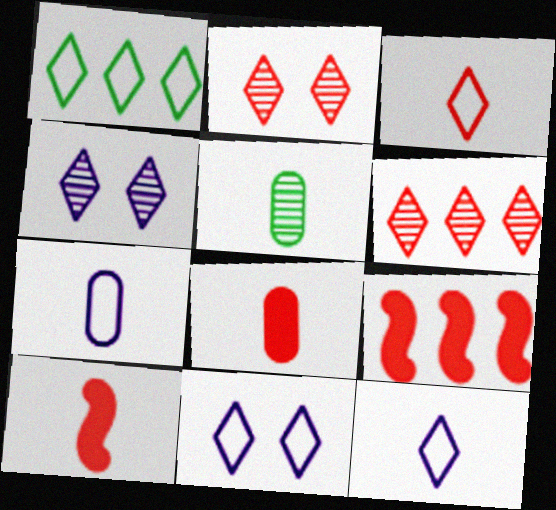[[1, 3, 11], 
[5, 7, 8], 
[5, 9, 11], 
[5, 10, 12]]